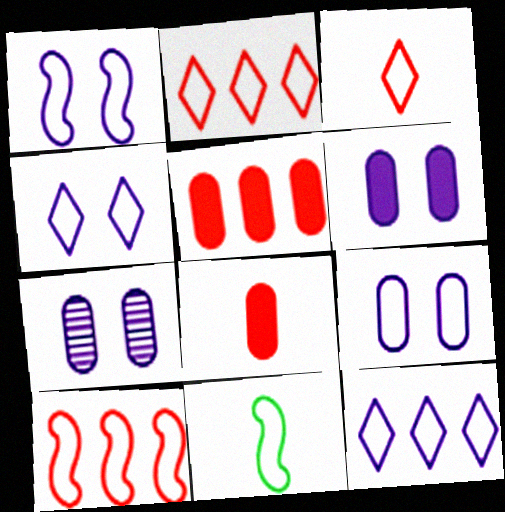[[1, 4, 9], 
[1, 10, 11], 
[2, 9, 11], 
[6, 7, 9]]